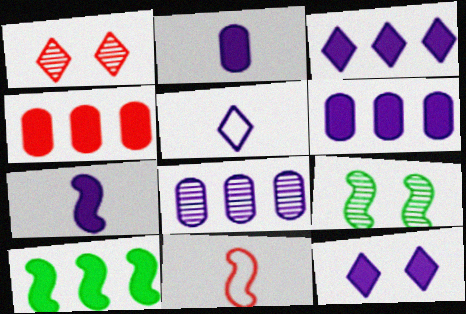[[1, 4, 11], 
[3, 4, 10], 
[4, 5, 9], 
[6, 7, 12]]